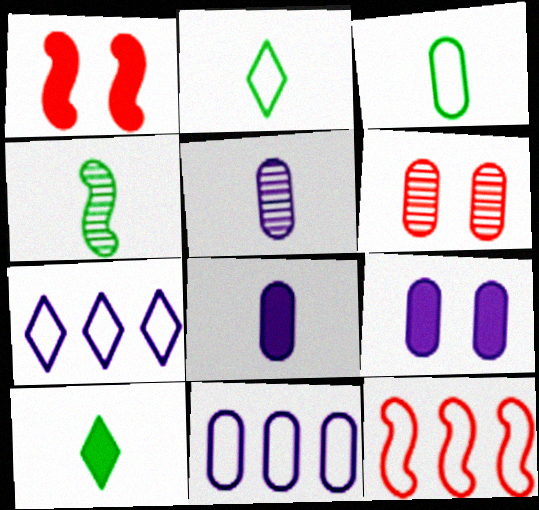[[3, 4, 10], 
[5, 9, 11]]